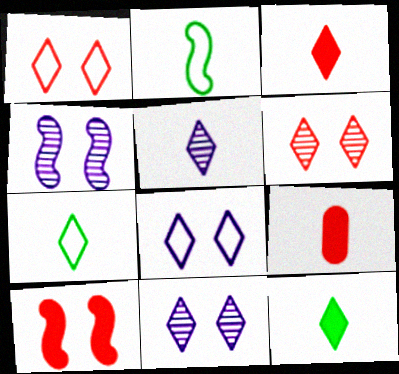[[2, 5, 9], 
[3, 5, 7]]